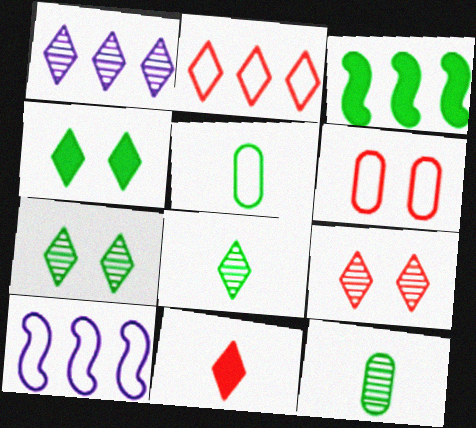[[1, 8, 9], 
[2, 9, 11], 
[3, 5, 7]]